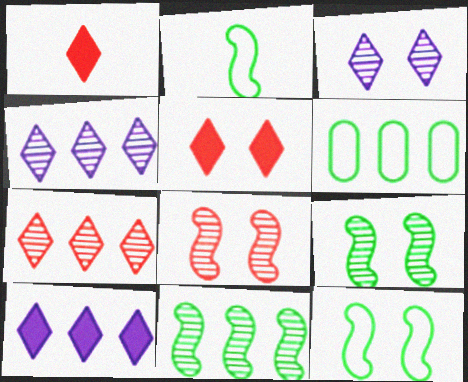[]